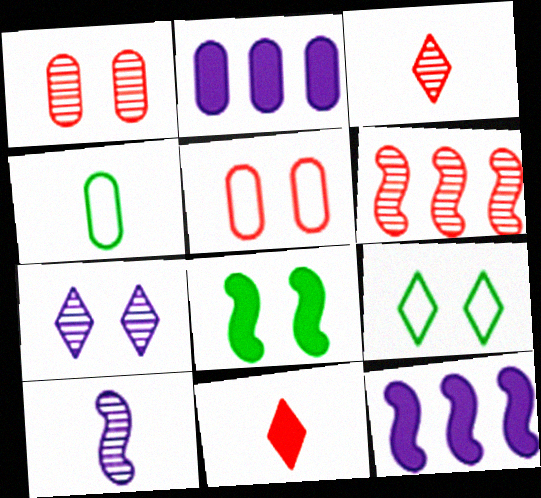[[1, 2, 4], 
[1, 3, 6], 
[2, 8, 11], 
[4, 10, 11], 
[5, 6, 11], 
[5, 7, 8]]